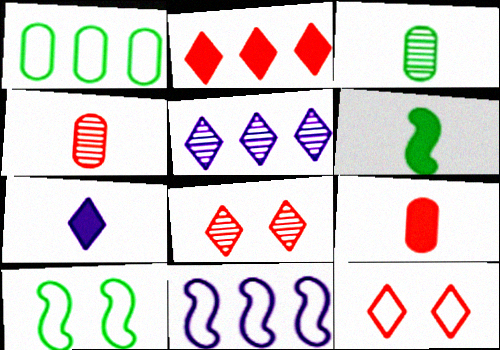[[5, 9, 10], 
[6, 7, 9]]